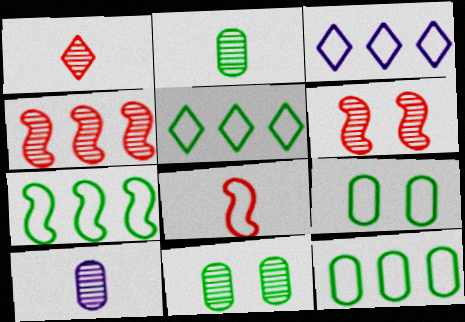[[3, 8, 9], 
[5, 7, 12]]